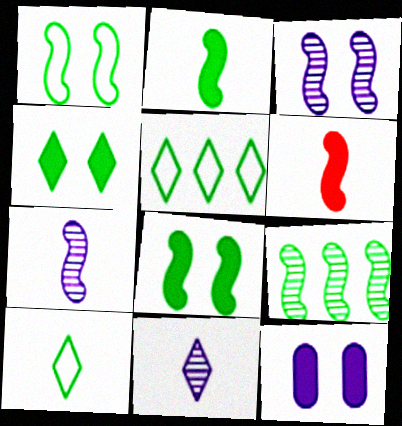[[1, 2, 9]]